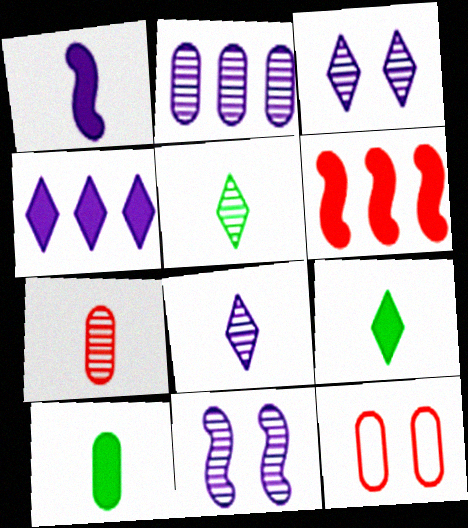[[2, 8, 11], 
[2, 10, 12]]